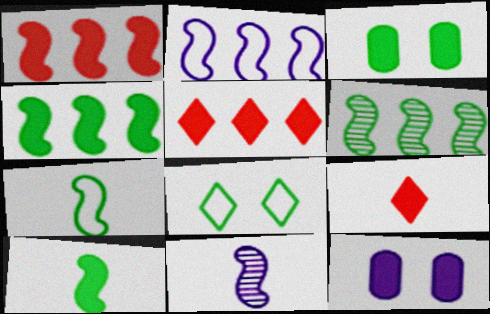[[1, 2, 6], 
[4, 9, 12], 
[5, 10, 12]]